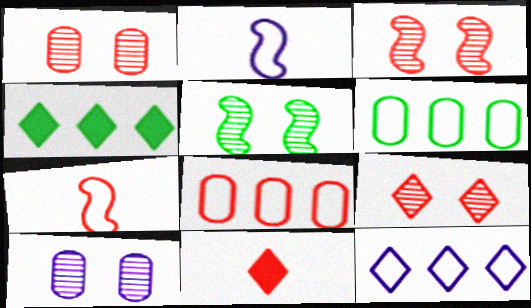[[1, 2, 4], 
[1, 3, 9], 
[3, 8, 11], 
[4, 7, 10], 
[5, 9, 10]]